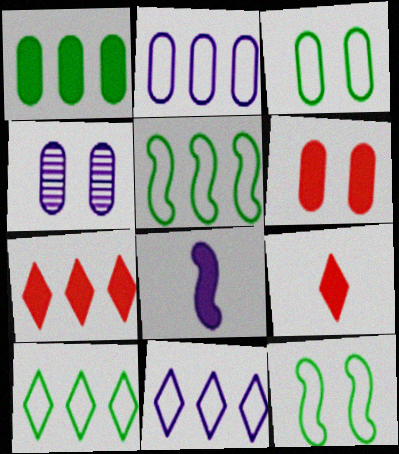[[3, 4, 6], 
[4, 5, 9], 
[4, 8, 11]]